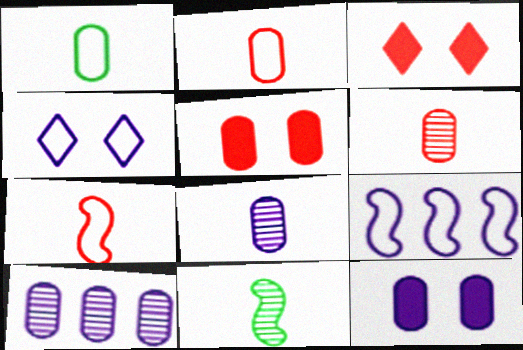[[1, 5, 10]]